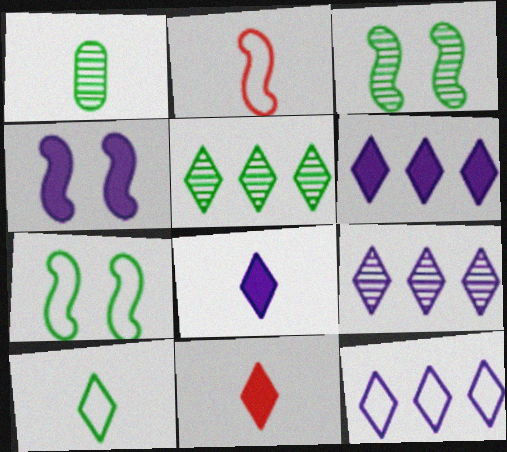[[1, 2, 8], 
[1, 3, 5], 
[6, 9, 12]]